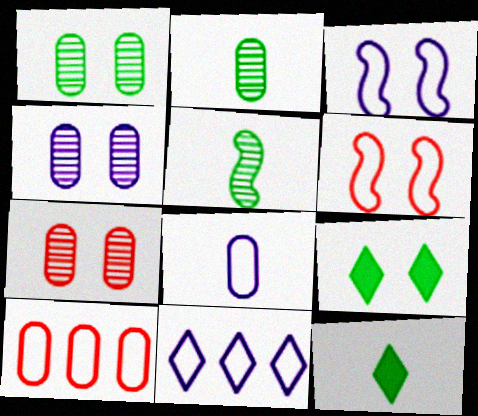[[1, 4, 7], 
[3, 7, 9], 
[3, 8, 11], 
[4, 6, 9]]